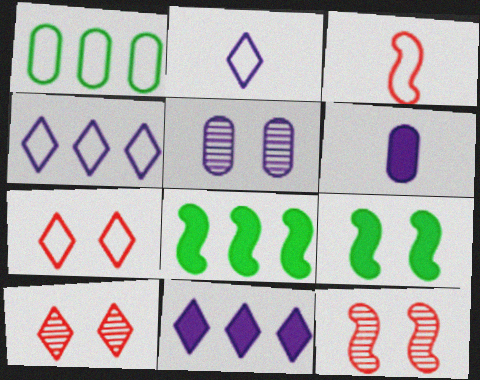[[5, 7, 9]]